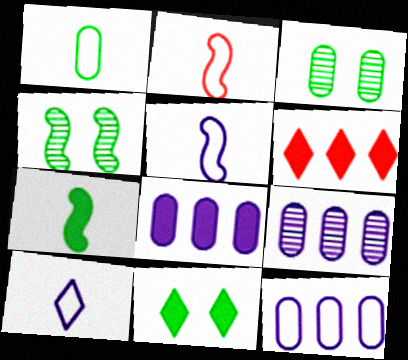[[1, 2, 10], 
[2, 9, 11], 
[3, 5, 6], 
[8, 9, 12]]